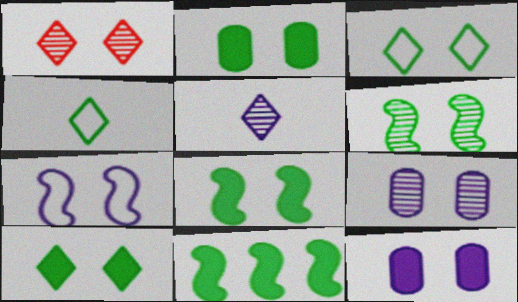[[1, 2, 7], 
[1, 6, 9], 
[2, 3, 6], 
[2, 8, 10]]